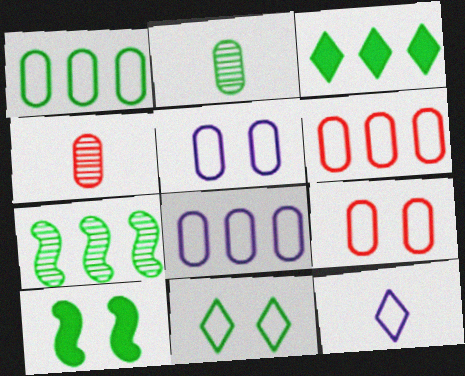[[1, 3, 7], 
[1, 6, 8]]